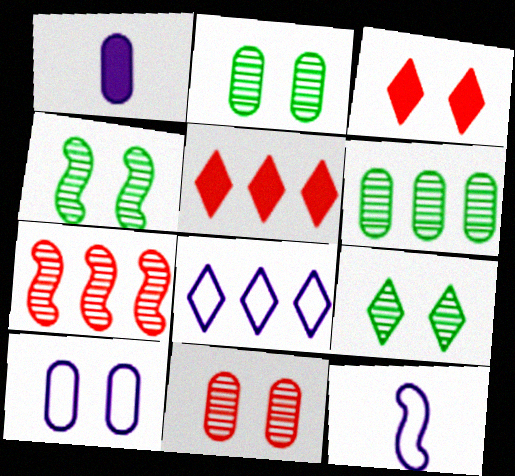[[2, 4, 9], 
[2, 5, 12], 
[3, 4, 10], 
[3, 6, 12], 
[8, 10, 12]]